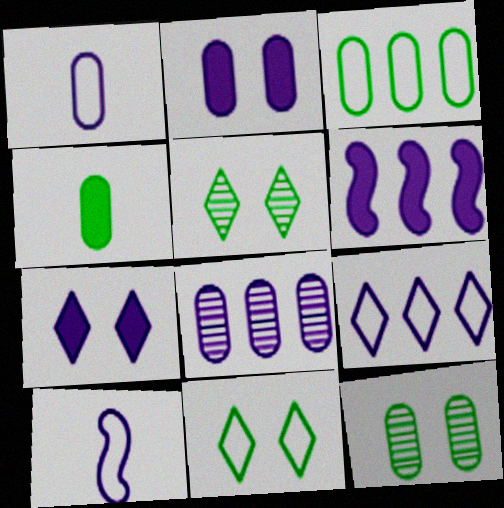[[1, 2, 8], 
[3, 4, 12], 
[6, 8, 9], 
[7, 8, 10]]